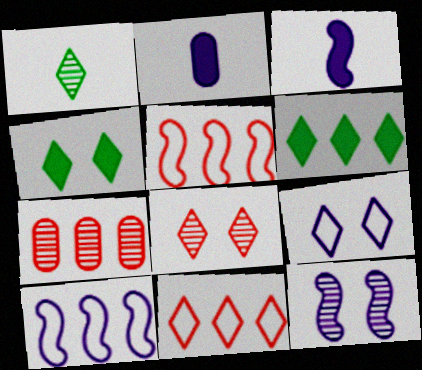[[1, 7, 12], 
[3, 10, 12], 
[4, 8, 9], 
[6, 7, 10]]